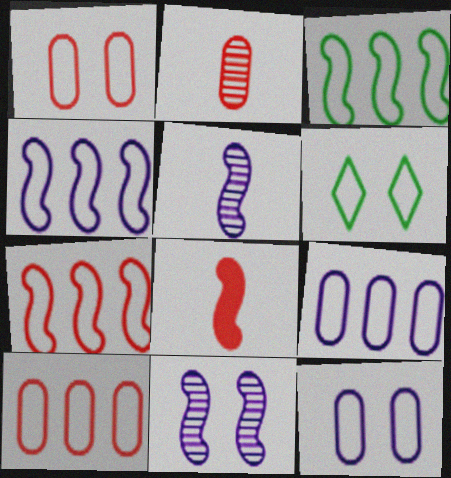[[3, 4, 7], 
[3, 8, 11]]